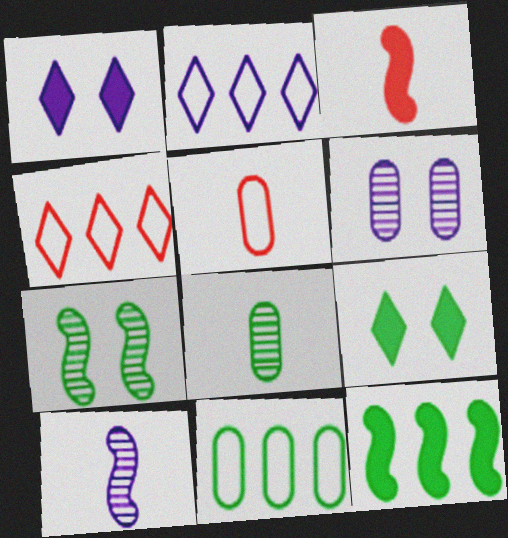[]